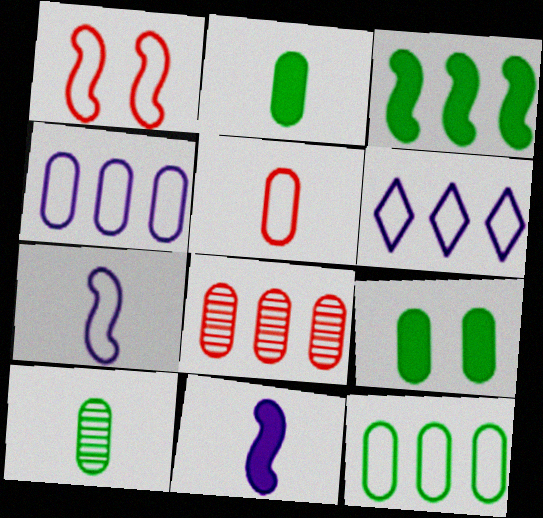[[3, 6, 8], 
[9, 10, 12]]